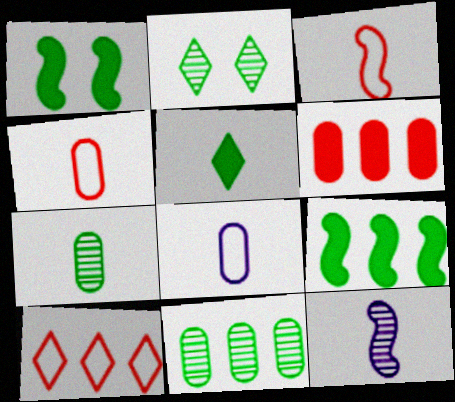[[4, 5, 12]]